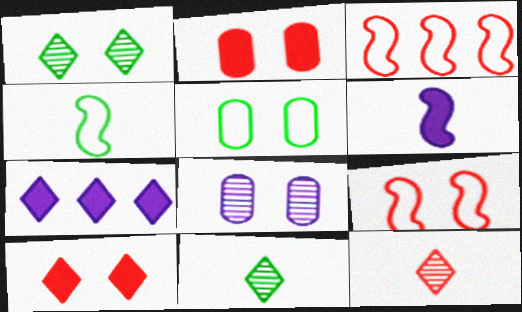[[2, 3, 12], 
[2, 5, 8]]